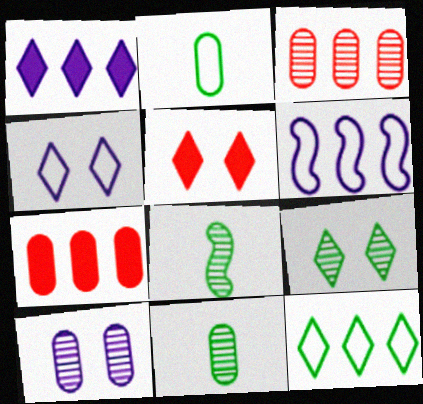[[2, 7, 10], 
[3, 10, 11], 
[4, 5, 9], 
[4, 7, 8], 
[5, 6, 11]]